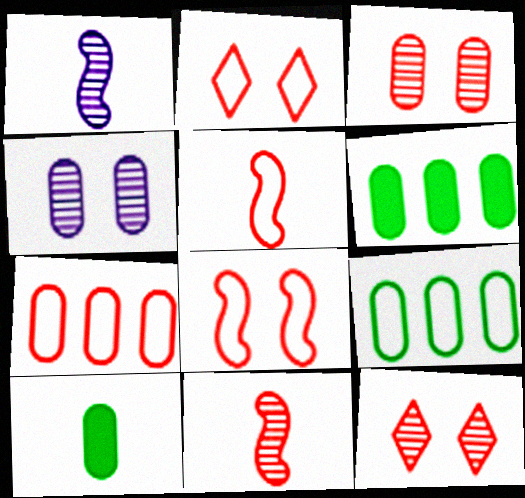[[1, 2, 6], 
[2, 5, 7], 
[4, 7, 10]]